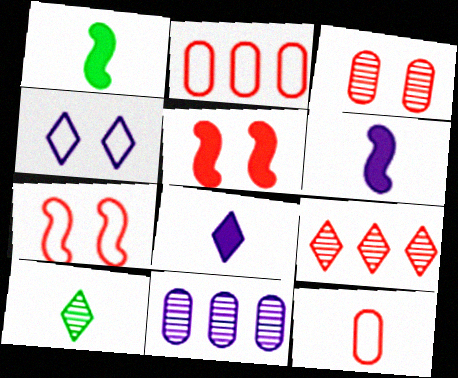[[4, 6, 11], 
[5, 9, 12], 
[6, 10, 12]]